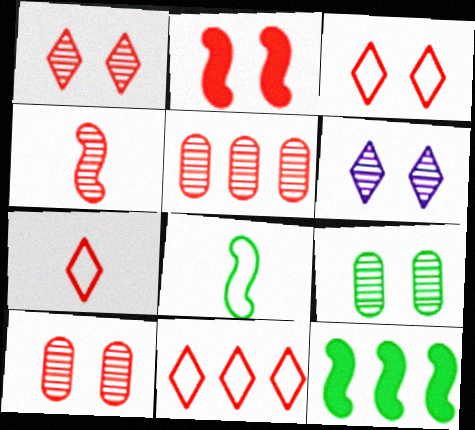[[1, 4, 5], 
[2, 3, 10], 
[2, 5, 7], 
[3, 7, 11]]